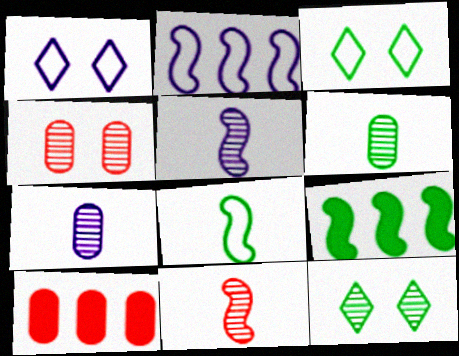[[3, 5, 10], 
[3, 6, 9]]